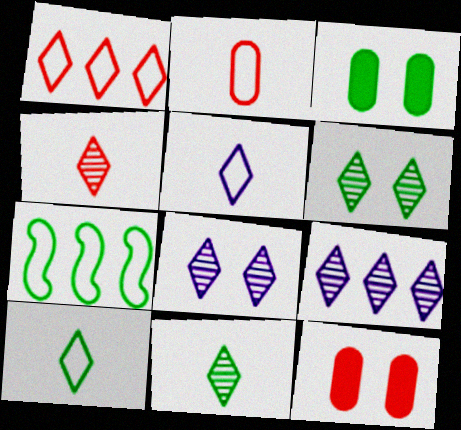[[3, 7, 11], 
[4, 6, 9]]